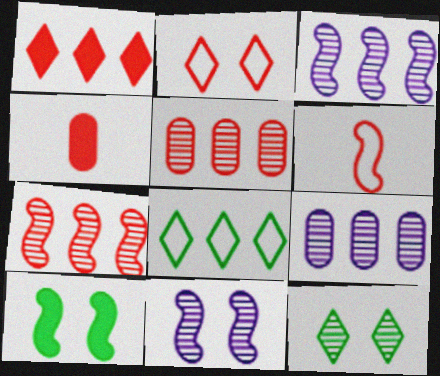[[2, 4, 7], 
[3, 6, 10], 
[4, 8, 11]]